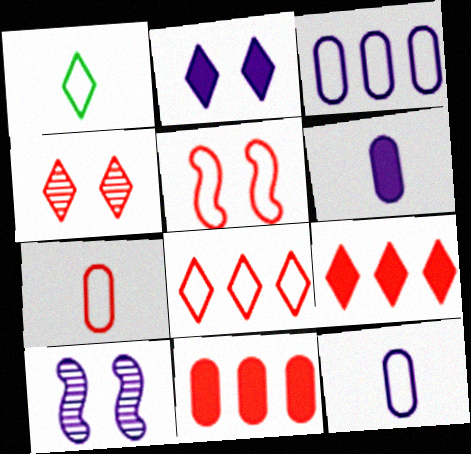[[1, 3, 5], 
[1, 10, 11], 
[5, 7, 8]]